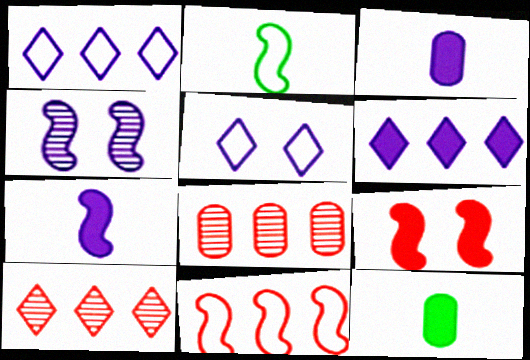[[1, 3, 4], 
[6, 9, 12]]